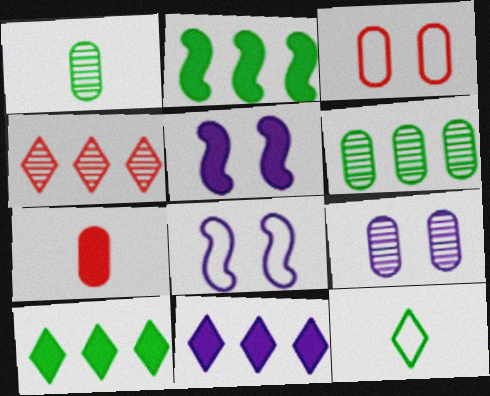[[5, 7, 10]]